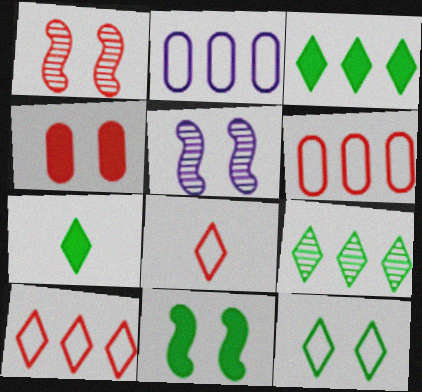[[1, 2, 7], 
[4, 5, 12], 
[5, 6, 7], 
[7, 9, 12]]